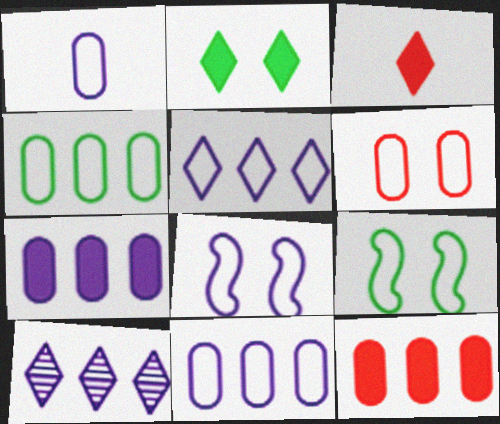[[1, 4, 6], 
[1, 5, 8]]